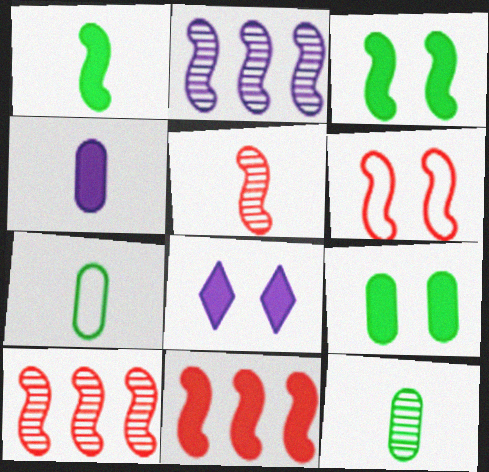[[1, 2, 6], 
[5, 6, 11], 
[7, 8, 10]]